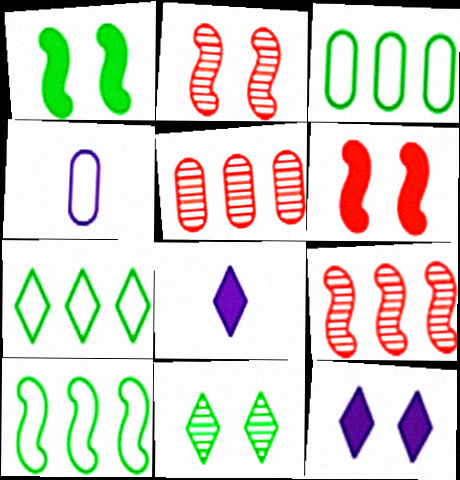[[2, 3, 8], 
[3, 7, 10]]